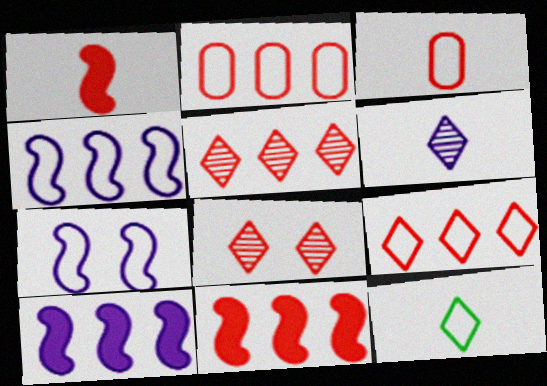[[1, 2, 8], 
[2, 5, 11], 
[2, 7, 12], 
[3, 8, 11]]